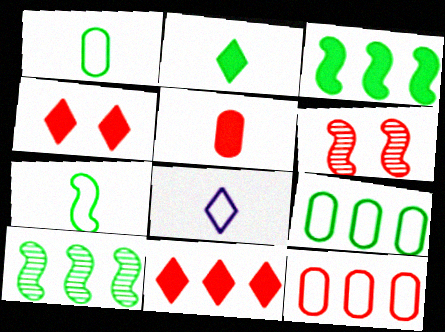[]